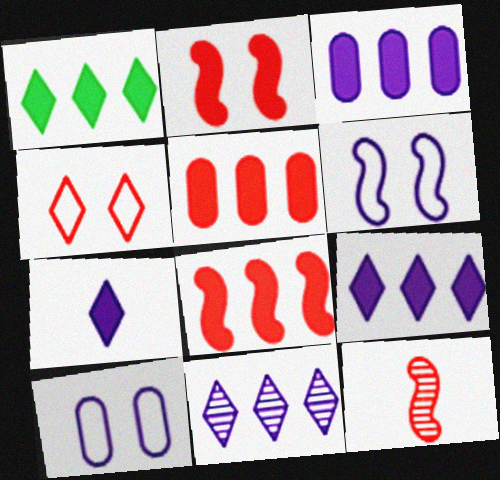[[1, 3, 8], 
[1, 10, 12], 
[4, 5, 12]]